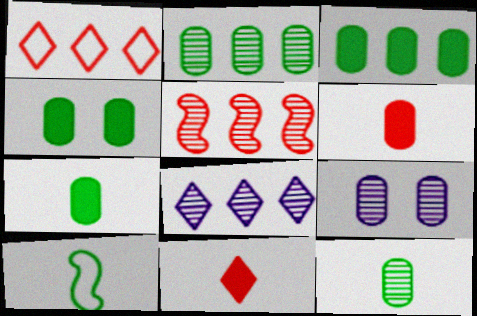[[2, 5, 8], 
[3, 4, 7]]